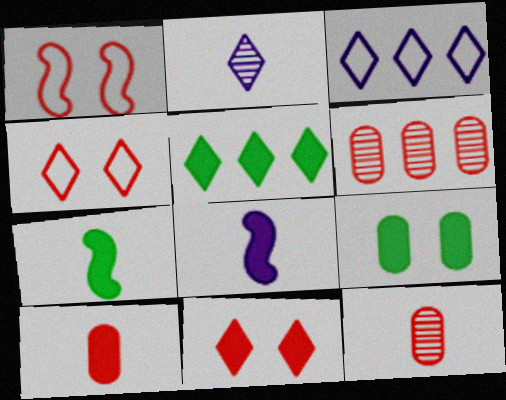[[2, 4, 5], 
[5, 7, 9]]